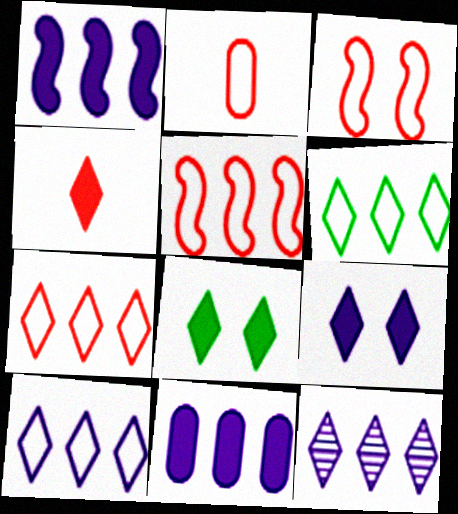[[2, 3, 7], 
[6, 7, 10]]